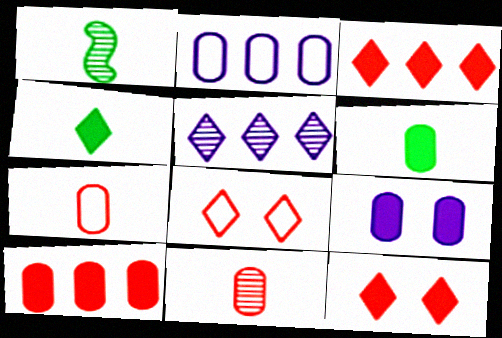[[1, 2, 12], 
[4, 5, 8], 
[6, 9, 10]]